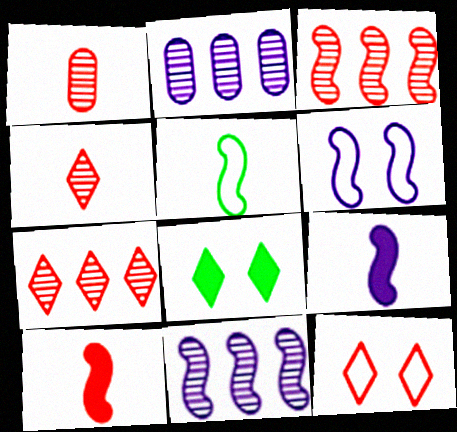[[6, 9, 11]]